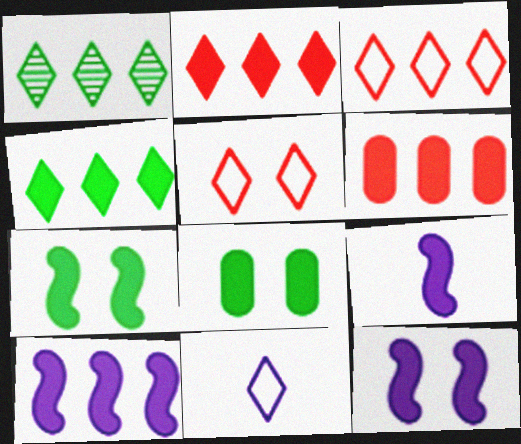[[2, 8, 9], 
[4, 6, 10], 
[9, 10, 12]]